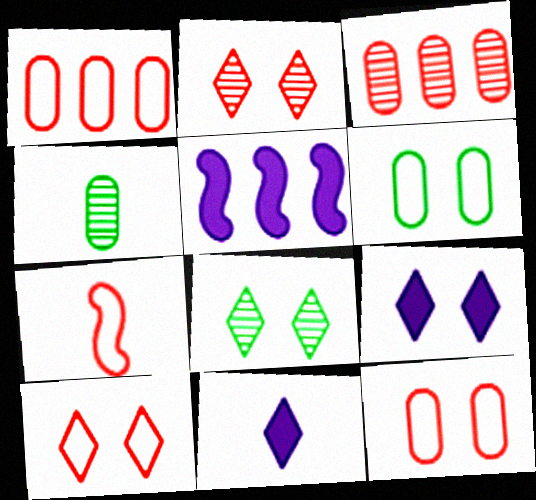[[1, 7, 10], 
[4, 5, 10], 
[4, 7, 11], 
[8, 9, 10]]